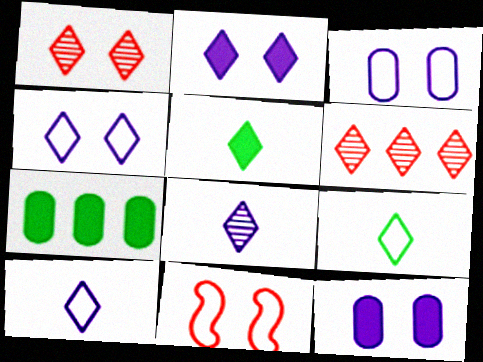[[2, 6, 9], 
[4, 5, 6], 
[7, 8, 11]]